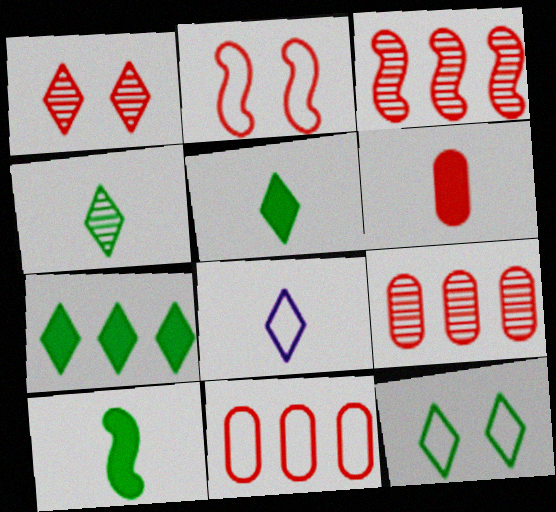[[1, 7, 8], 
[4, 7, 12]]